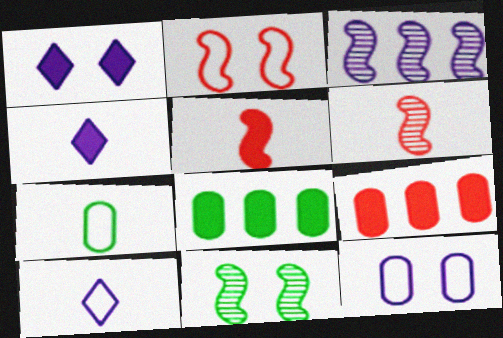[[1, 5, 8], 
[3, 4, 12], 
[3, 6, 11], 
[4, 6, 7], 
[9, 10, 11]]